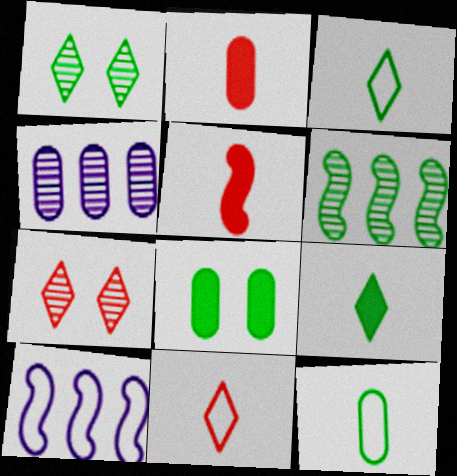[[1, 2, 10], 
[3, 6, 8]]